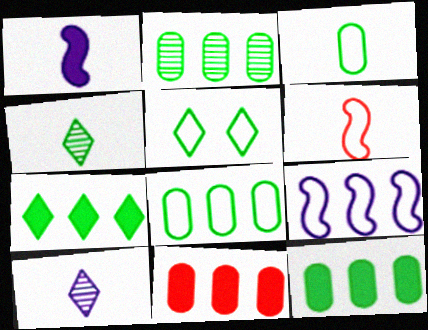[[2, 8, 12], 
[4, 5, 7]]